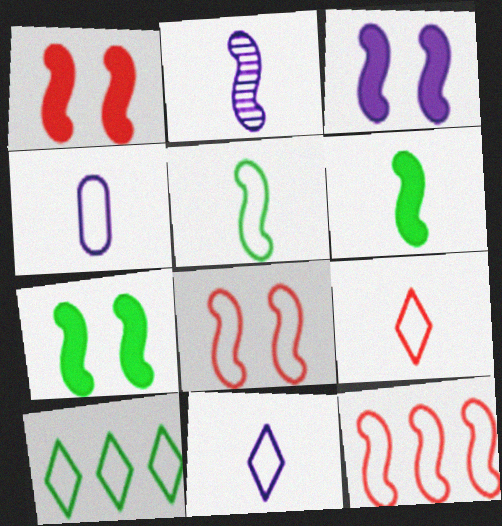[[1, 3, 7], 
[2, 7, 12], 
[4, 5, 9], 
[4, 8, 10]]